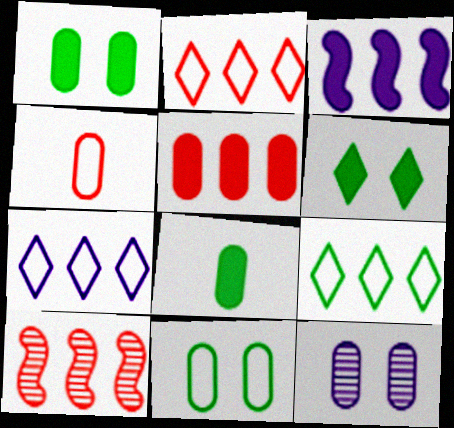[[2, 5, 10], 
[2, 7, 9]]